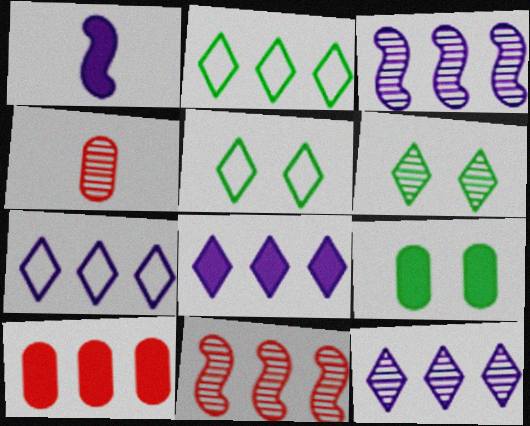[[2, 3, 10], 
[3, 4, 6], 
[7, 8, 12]]